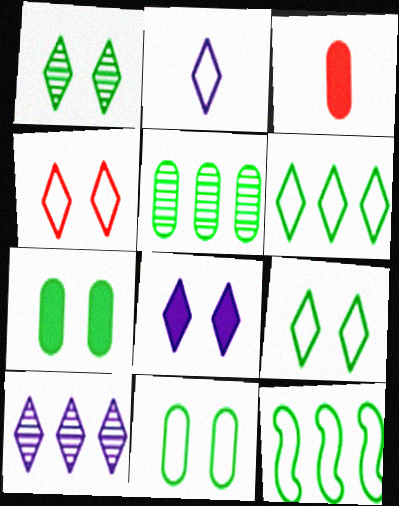[[1, 4, 8], 
[2, 4, 6], 
[2, 8, 10]]